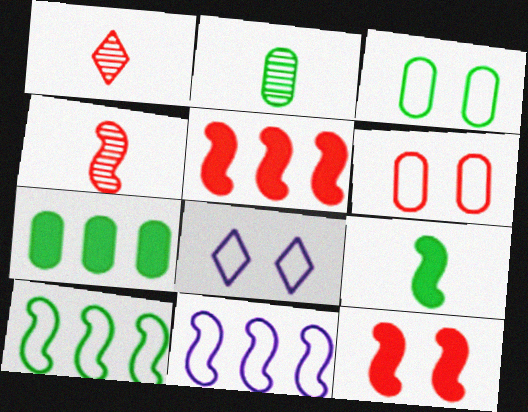[[1, 5, 6], 
[2, 3, 7], 
[2, 5, 8], 
[4, 7, 8]]